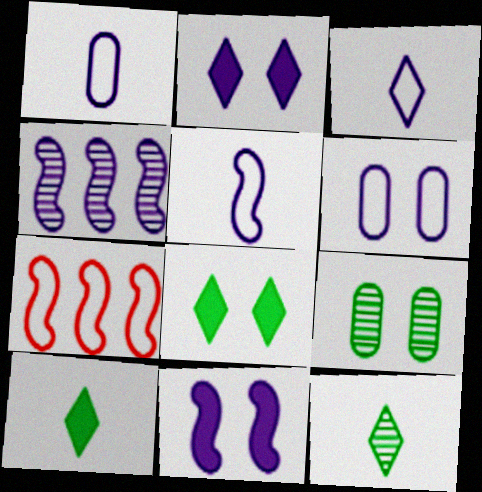[[1, 2, 4], 
[1, 3, 5], 
[4, 5, 11]]